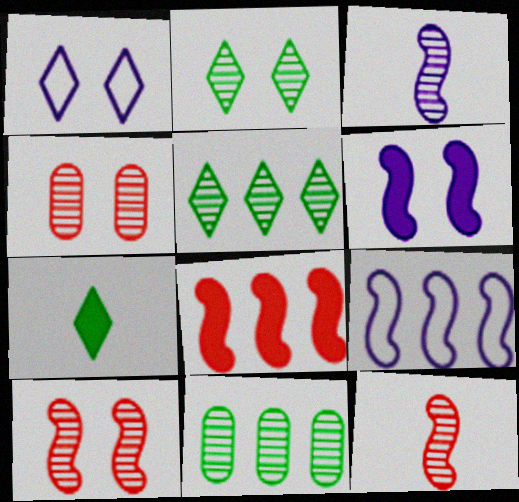[[3, 4, 5], 
[3, 6, 9], 
[4, 7, 9]]